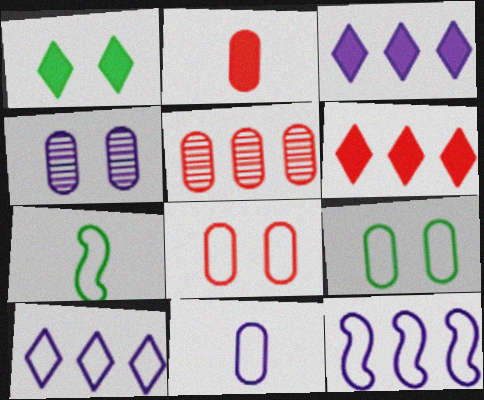[[2, 5, 8], 
[4, 6, 7], 
[7, 8, 10]]